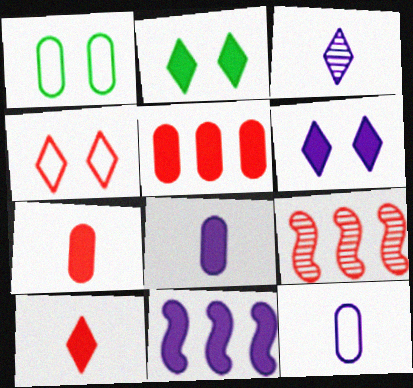[[2, 7, 11], 
[2, 9, 12], 
[4, 7, 9], 
[6, 8, 11]]